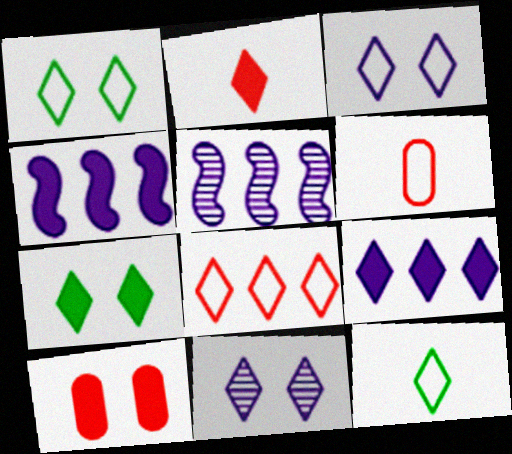[[2, 7, 9], 
[3, 8, 12], 
[5, 6, 7], 
[5, 10, 12]]